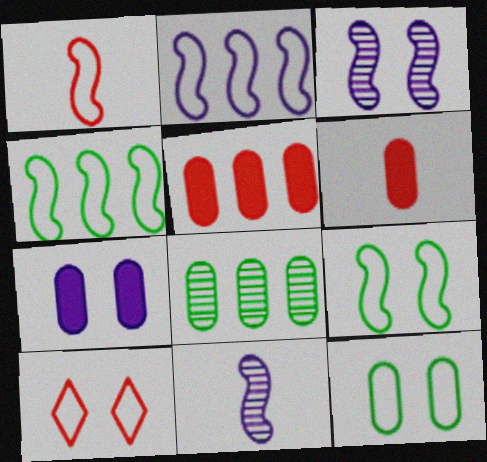[[1, 2, 9]]